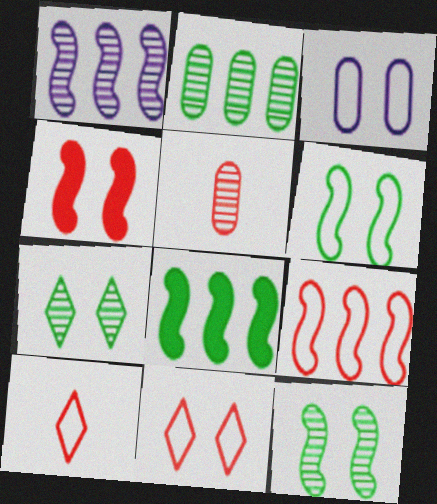[[1, 5, 7], 
[1, 8, 9], 
[3, 4, 7], 
[3, 6, 11]]